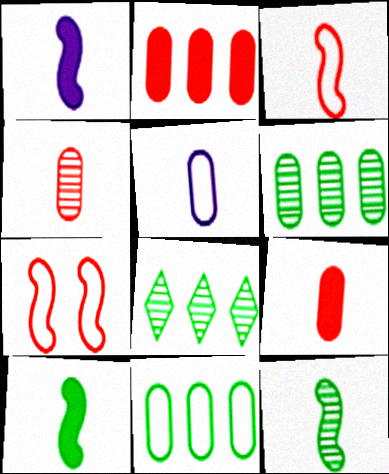[[1, 3, 12]]